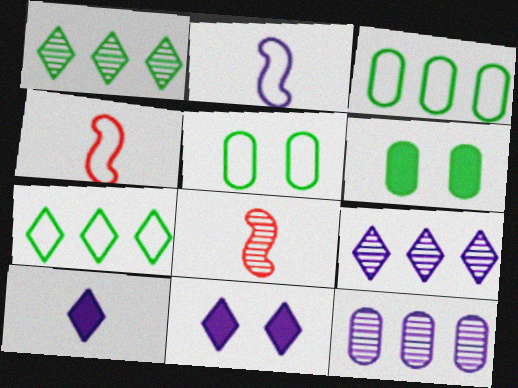[[2, 11, 12], 
[3, 8, 11], 
[4, 6, 9]]